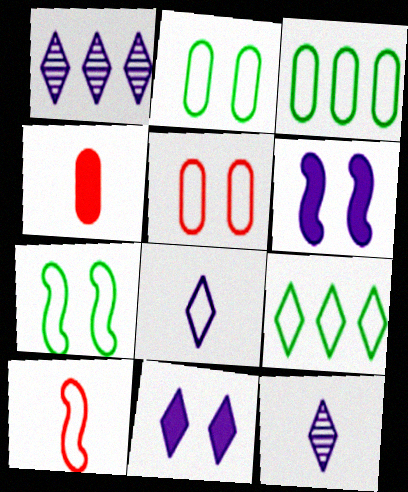[[1, 4, 7], 
[1, 8, 11]]